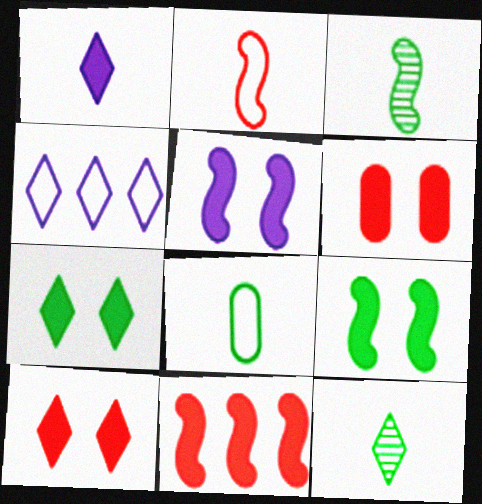[[3, 4, 6], 
[4, 10, 12], 
[5, 6, 7]]